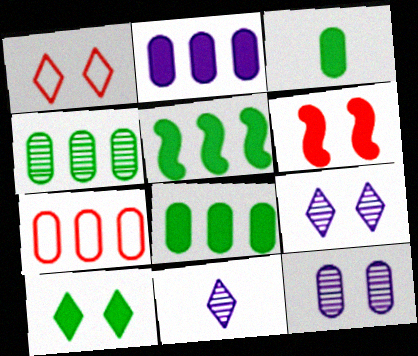[[1, 9, 10], 
[2, 4, 7], 
[3, 5, 10], 
[3, 7, 12]]